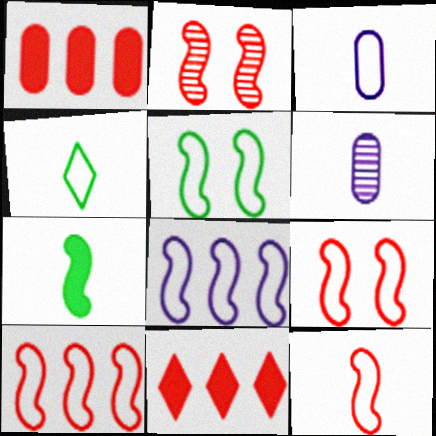[[2, 7, 8], 
[3, 4, 12], 
[5, 6, 11], 
[5, 8, 12], 
[9, 10, 12]]